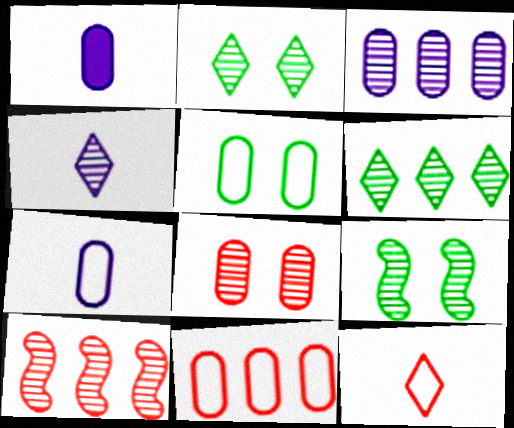[[3, 6, 10], 
[5, 7, 11]]